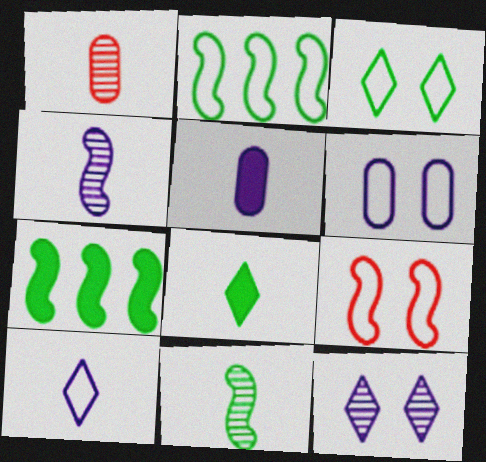[[3, 6, 9], 
[4, 5, 10], 
[4, 7, 9]]